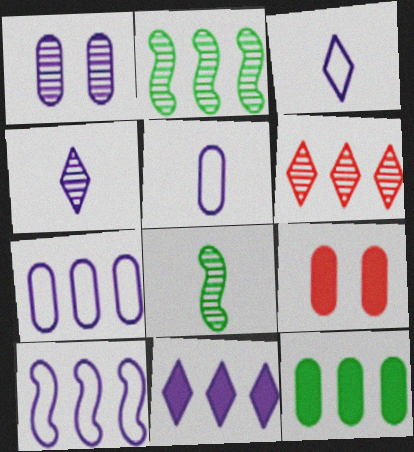[[1, 6, 8], 
[2, 3, 9], 
[6, 10, 12]]